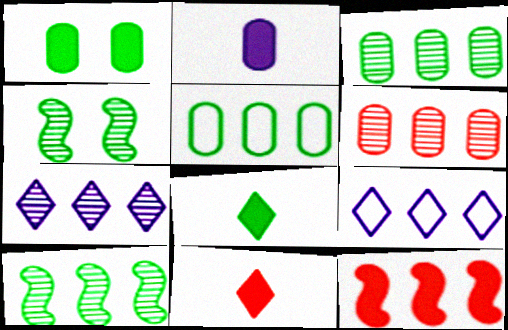[[3, 9, 12], 
[4, 5, 8], 
[5, 7, 12], 
[6, 7, 10]]